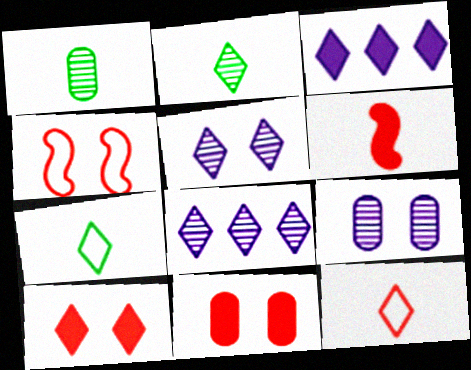[[1, 3, 4], 
[7, 8, 10]]